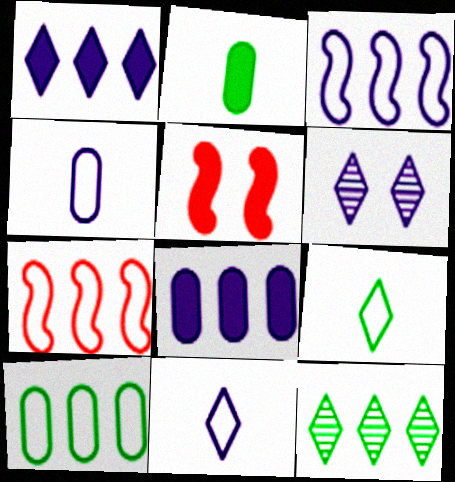[[1, 2, 5], 
[1, 6, 11], 
[2, 6, 7], 
[4, 5, 12], 
[7, 8, 12]]